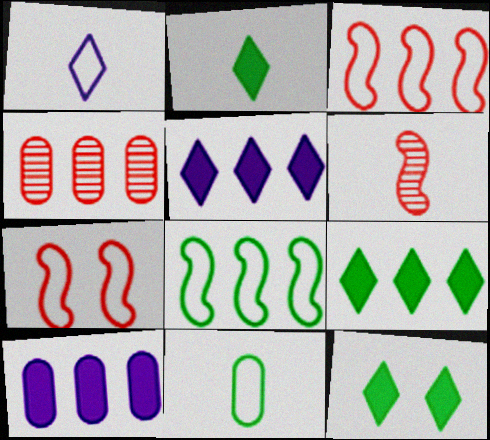[[2, 9, 12], 
[4, 5, 8]]